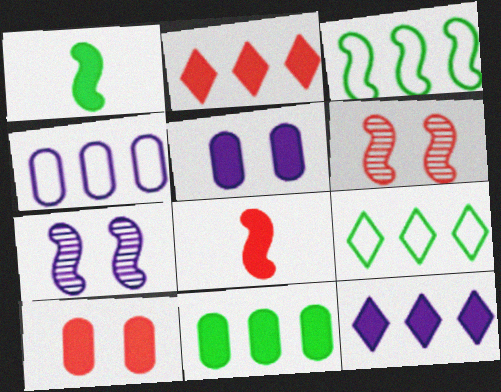[[1, 2, 5], 
[1, 10, 12], 
[2, 8, 10], 
[3, 7, 8]]